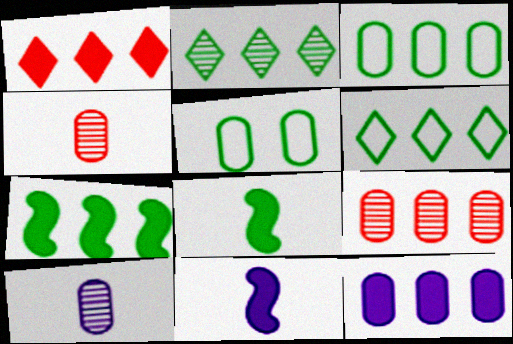[[1, 7, 12], 
[2, 3, 7], 
[2, 5, 8], 
[3, 9, 12], 
[4, 5, 12]]